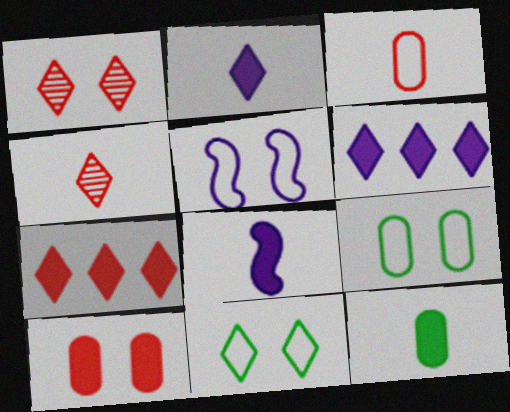[[4, 6, 11]]